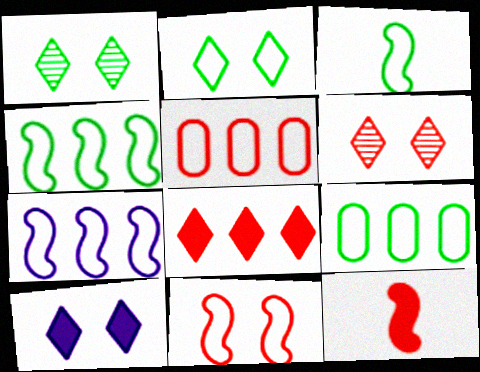[[2, 3, 9], 
[2, 6, 10], 
[3, 7, 11], 
[5, 6, 12]]